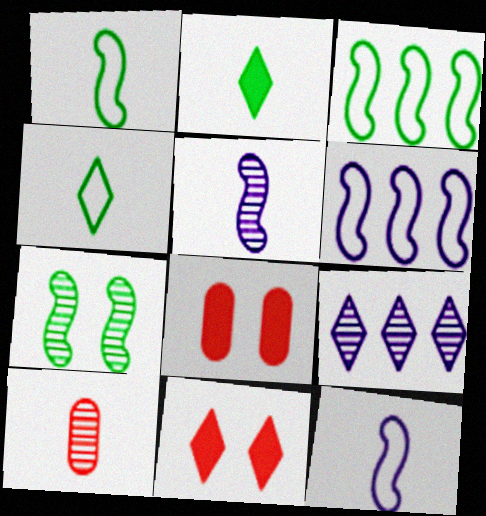[[1, 8, 9], 
[2, 10, 12], 
[4, 9, 11], 
[7, 9, 10]]